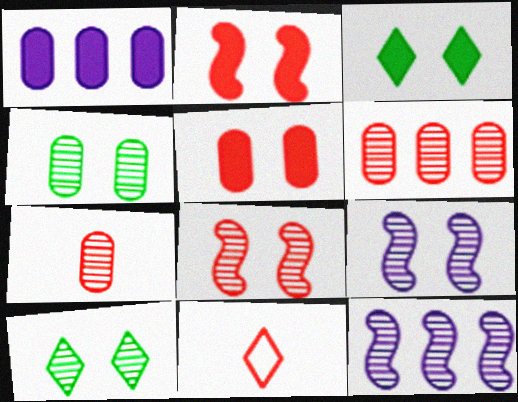[[2, 6, 11], 
[7, 10, 12]]